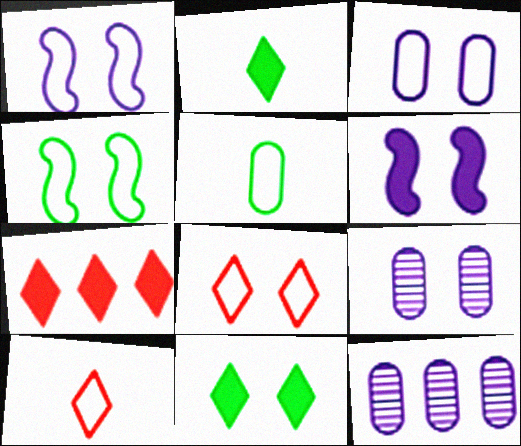[[3, 4, 8]]